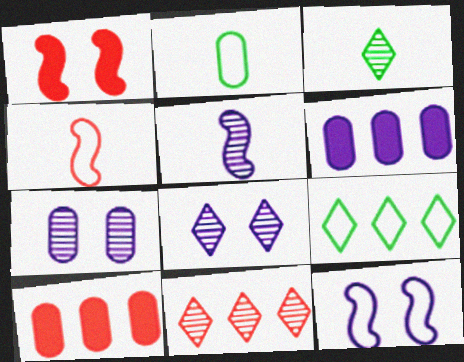[[2, 7, 10], 
[3, 8, 11], 
[3, 10, 12]]